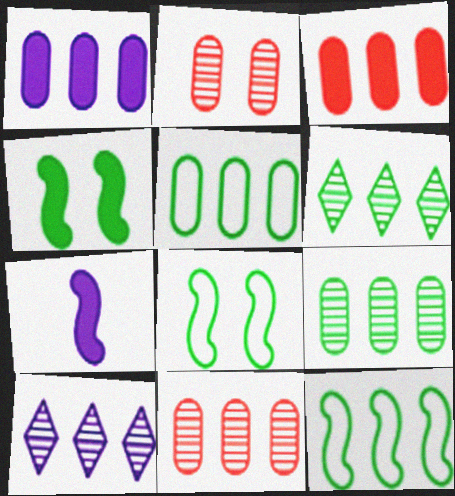[[1, 5, 11], 
[3, 10, 12]]